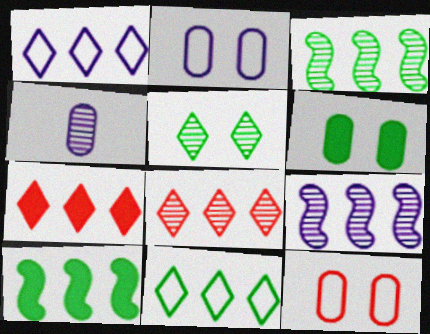[]